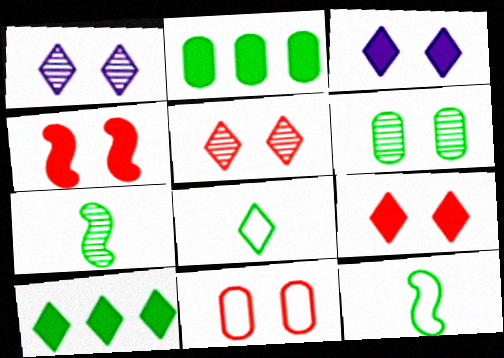[[4, 5, 11], 
[6, 10, 12]]